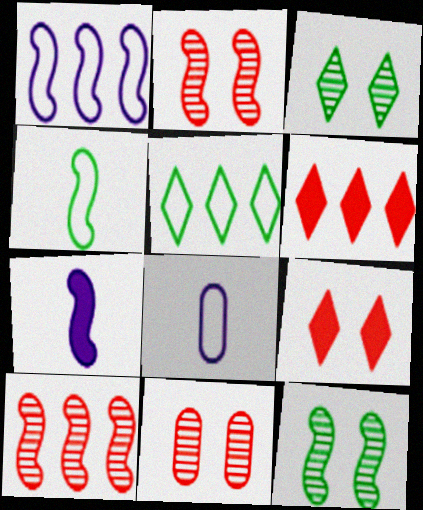[[5, 7, 11], 
[6, 8, 12]]